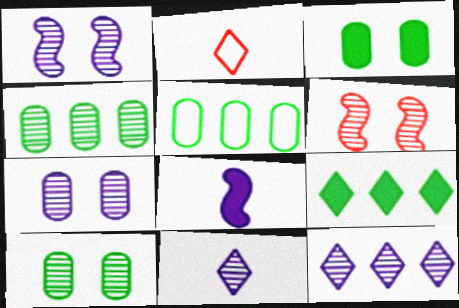[[4, 6, 11]]